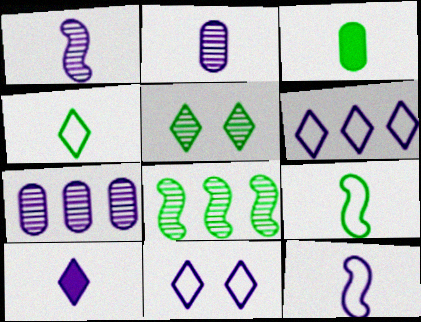[[2, 10, 12]]